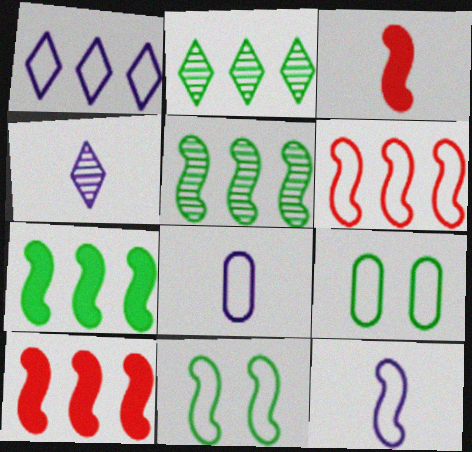[[4, 9, 10], 
[6, 11, 12]]